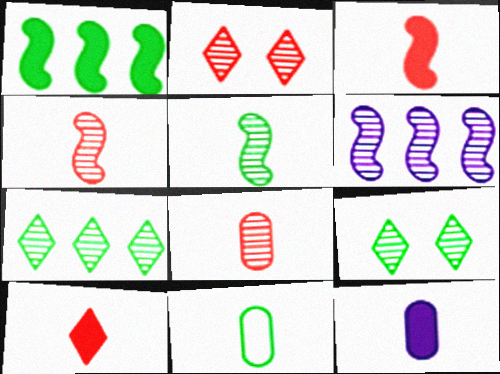[[1, 9, 11], 
[6, 8, 9], 
[8, 11, 12]]